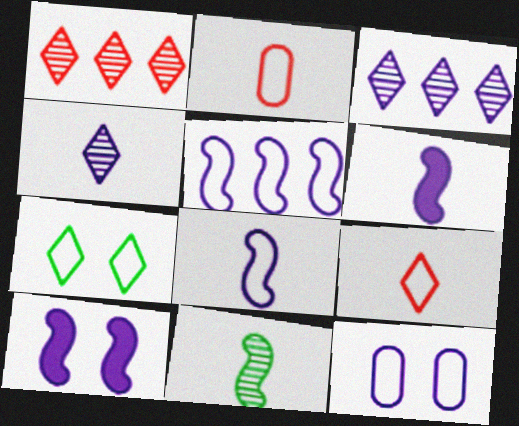[[2, 5, 7], 
[3, 6, 12]]